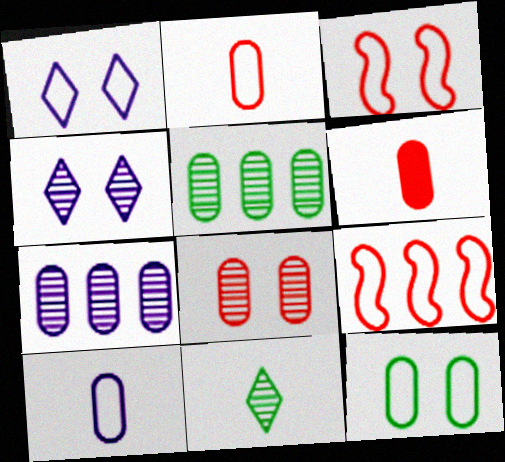[[1, 3, 12], 
[6, 7, 12]]